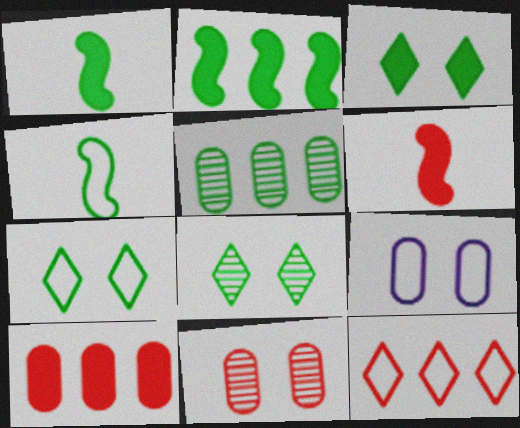[[1, 5, 7], 
[3, 4, 5], 
[3, 7, 8], 
[4, 9, 12], 
[6, 11, 12]]